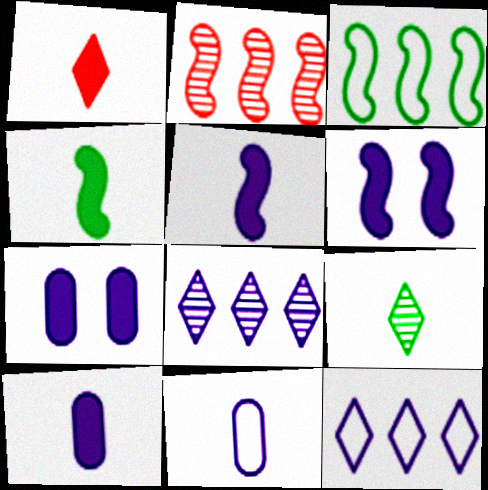[[1, 4, 10], 
[6, 8, 11]]